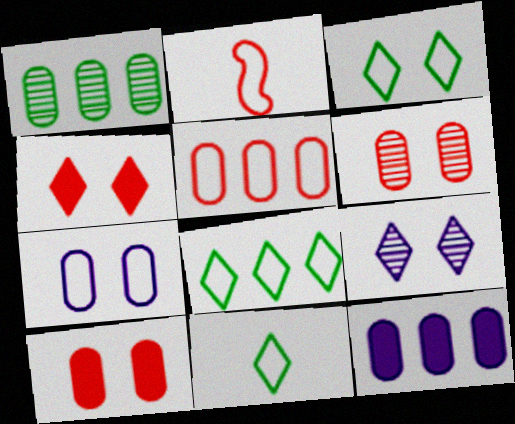[[1, 5, 12], 
[2, 7, 8], 
[3, 4, 9], 
[3, 8, 11]]